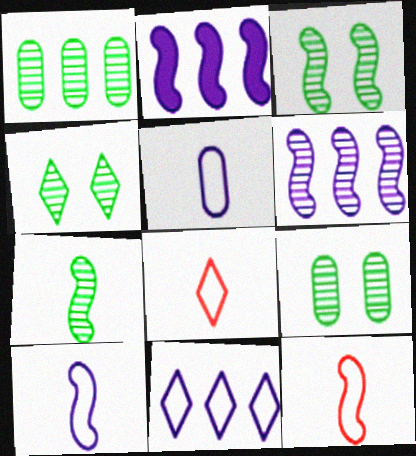[[1, 4, 7], 
[2, 3, 12], 
[2, 8, 9], 
[3, 4, 9]]